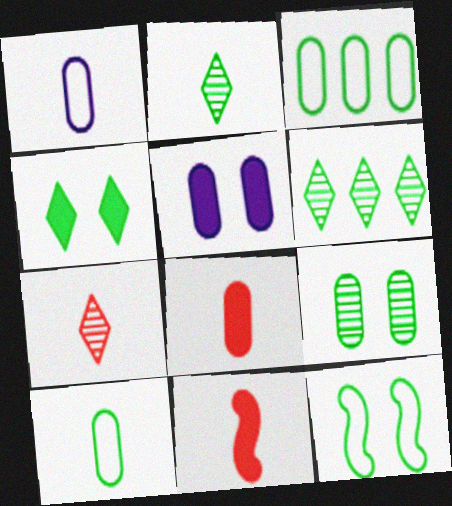[[1, 2, 11], 
[4, 9, 12]]